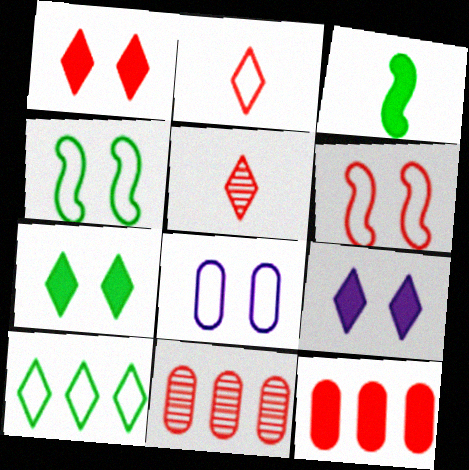[[1, 7, 9], 
[3, 9, 12], 
[5, 6, 12], 
[5, 9, 10]]